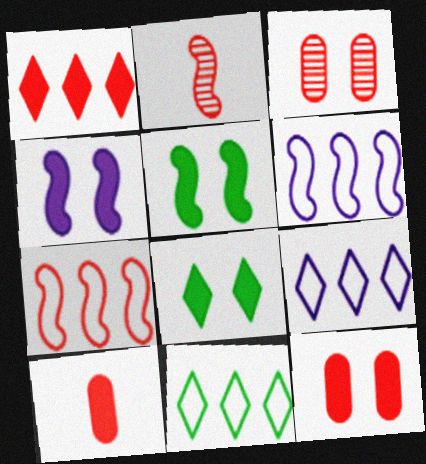[[2, 5, 6], 
[4, 8, 12]]